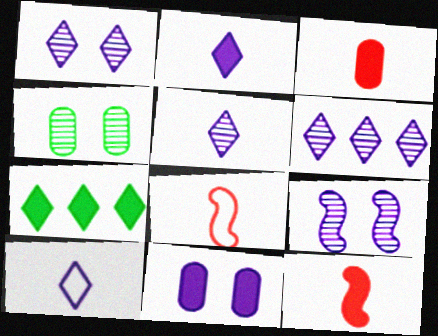[[1, 5, 6], 
[2, 5, 10], 
[7, 11, 12]]